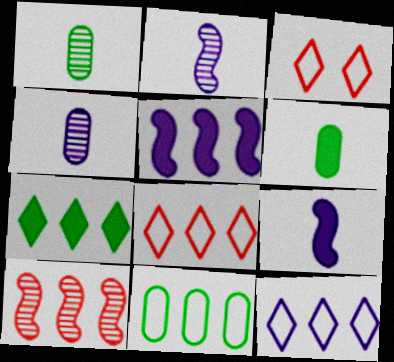[[1, 3, 5]]